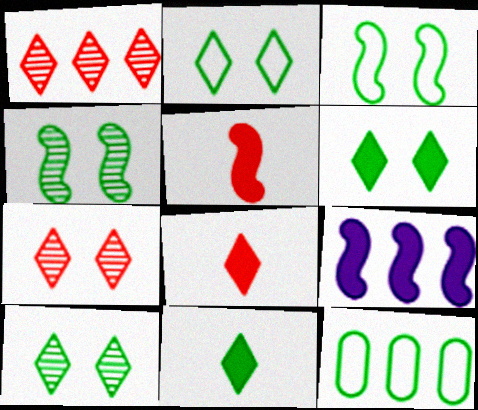[[1, 9, 12], 
[2, 6, 10], 
[4, 11, 12]]